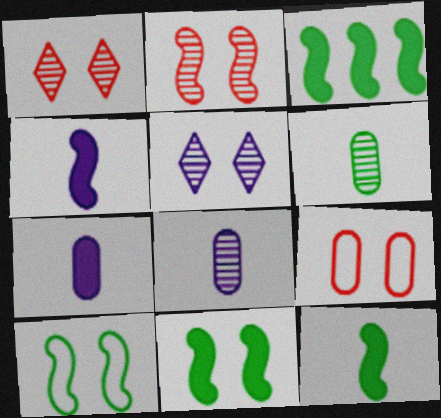[[3, 11, 12], 
[5, 9, 11]]